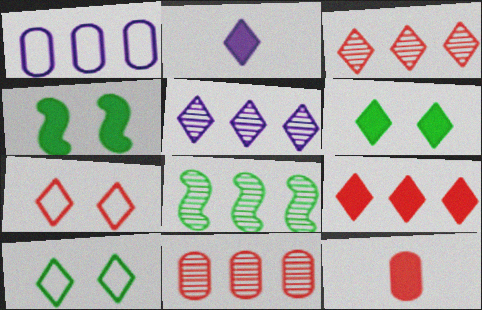[[1, 8, 9], 
[2, 3, 10], 
[2, 6, 9], 
[5, 8, 11]]